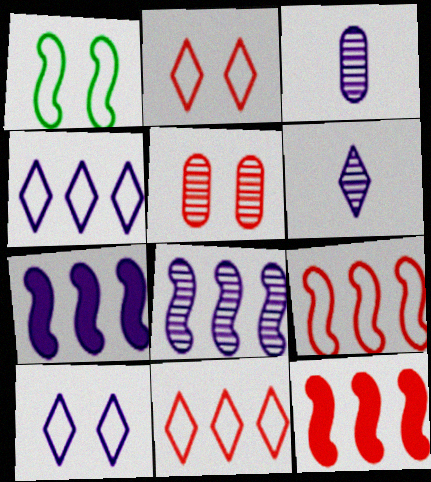[[3, 7, 10]]